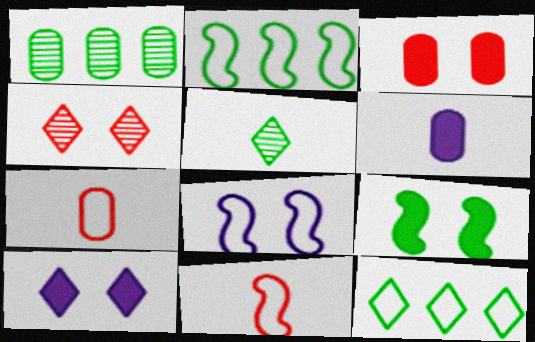[[1, 10, 11], 
[2, 4, 6], 
[2, 8, 11], 
[3, 9, 10], 
[5, 6, 11], 
[7, 8, 12]]